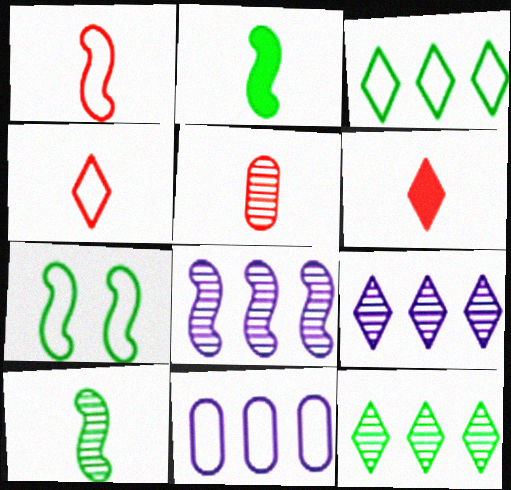[[1, 5, 6], 
[4, 7, 11]]